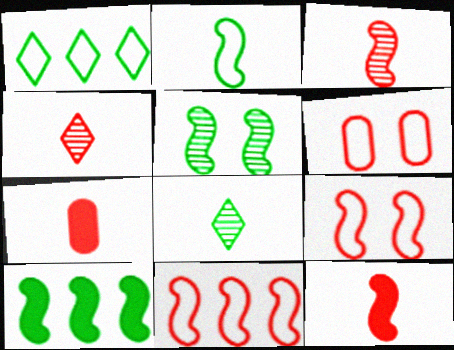[[2, 5, 10]]